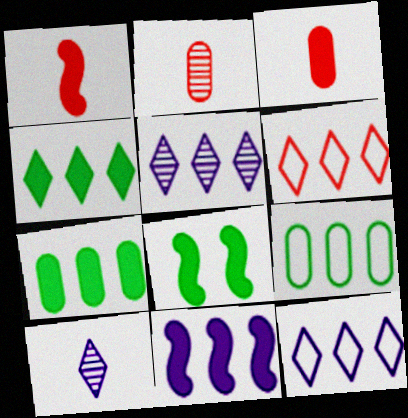[[1, 8, 11], 
[2, 8, 12], 
[4, 5, 6]]